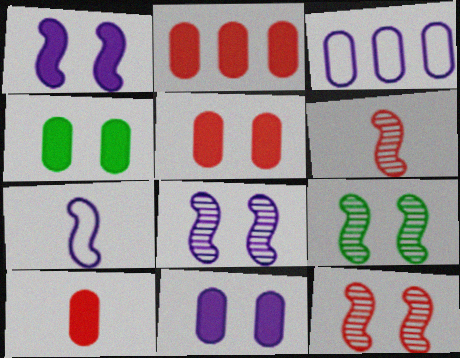[[2, 5, 10], 
[4, 5, 11], 
[8, 9, 12]]